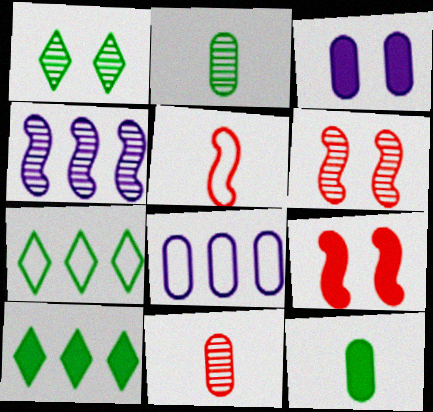[[1, 4, 11]]